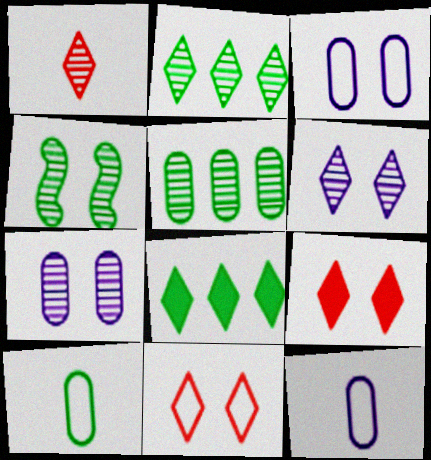[[1, 2, 6], 
[3, 4, 9], 
[4, 8, 10]]